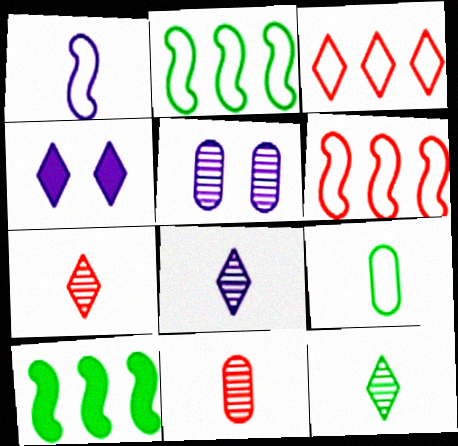[[2, 4, 11], 
[3, 4, 12], 
[7, 8, 12]]